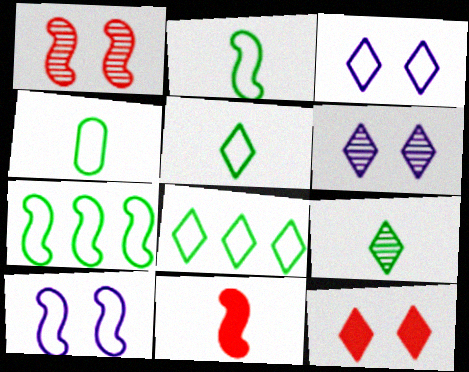[[2, 4, 5]]